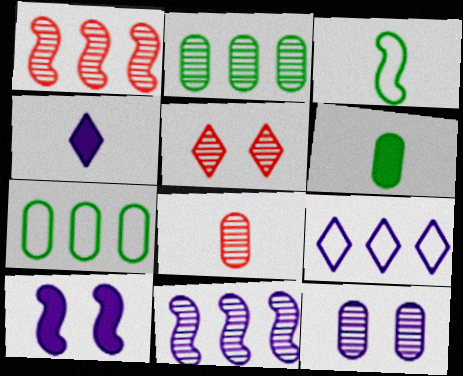[[1, 3, 10], 
[1, 5, 8], 
[2, 8, 12], 
[3, 4, 8]]